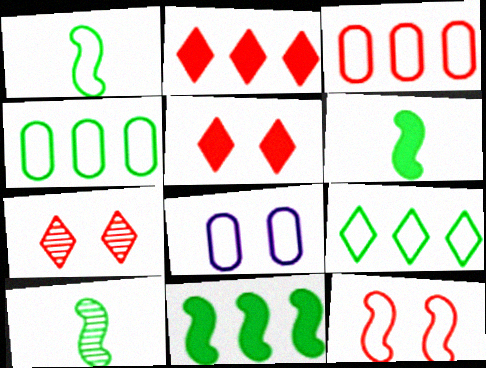[[1, 6, 10], 
[2, 8, 10]]